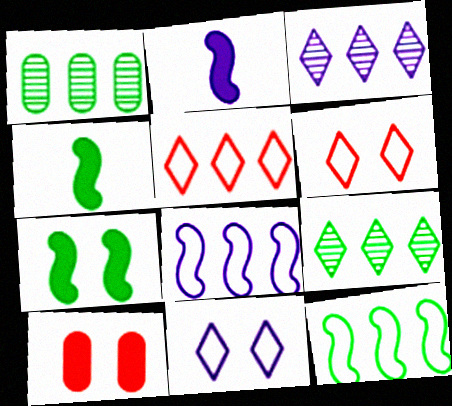[[1, 2, 6]]